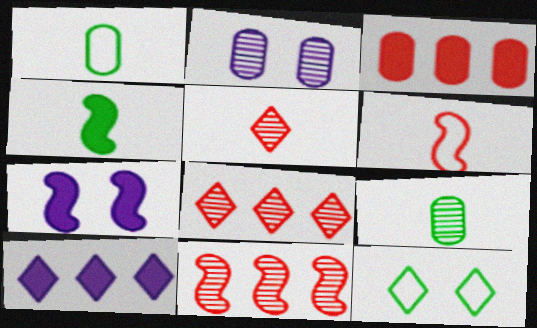[[1, 2, 3], 
[1, 7, 8], 
[5, 10, 12]]